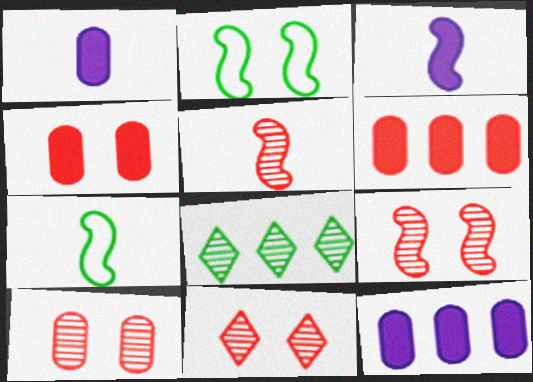[[3, 5, 7], 
[7, 11, 12], 
[9, 10, 11]]